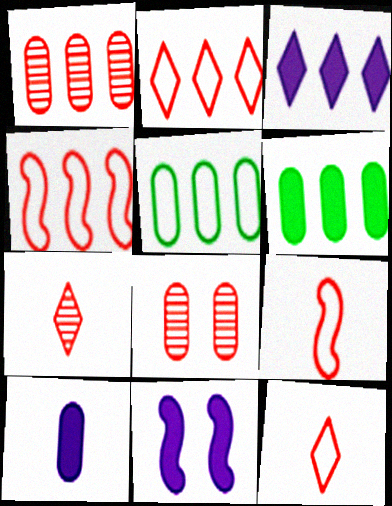[[3, 10, 11], 
[5, 7, 11], 
[5, 8, 10]]